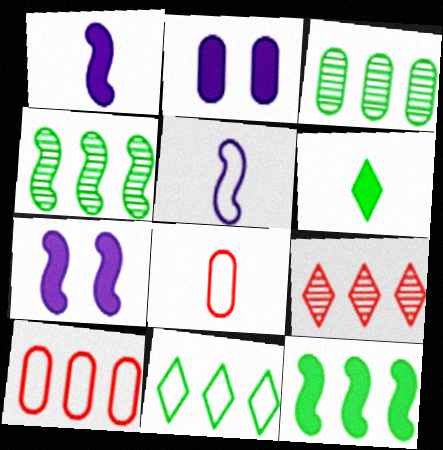[[2, 3, 8], 
[3, 11, 12]]